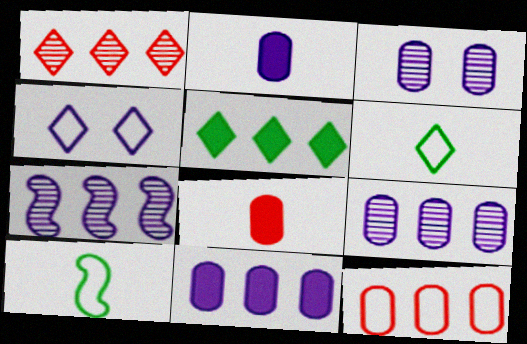[[2, 4, 7], 
[4, 10, 12], 
[5, 7, 12]]